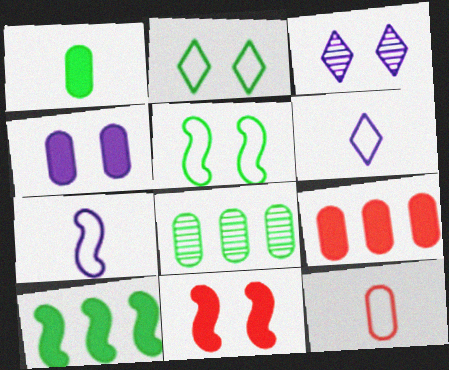[[1, 4, 9], 
[3, 10, 12], 
[4, 8, 12], 
[6, 8, 11]]